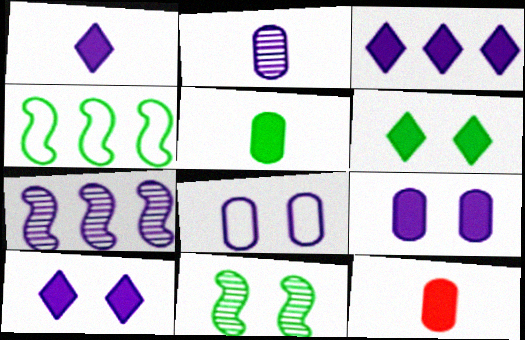[[1, 3, 10], 
[1, 7, 8]]